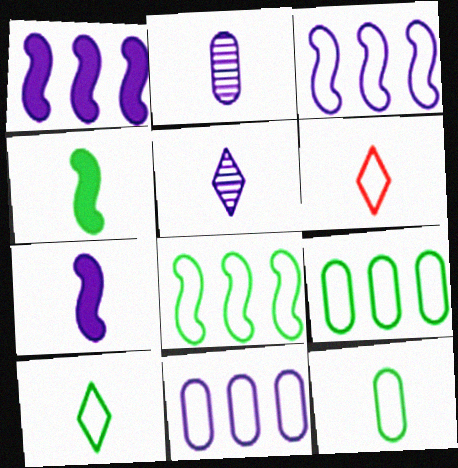[[2, 4, 6]]